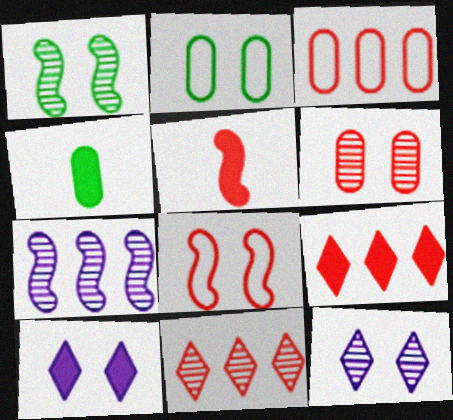[[1, 6, 12]]